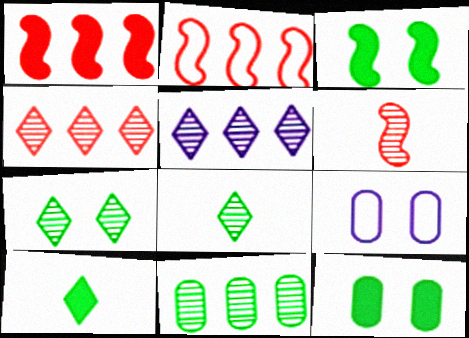[[1, 8, 9]]